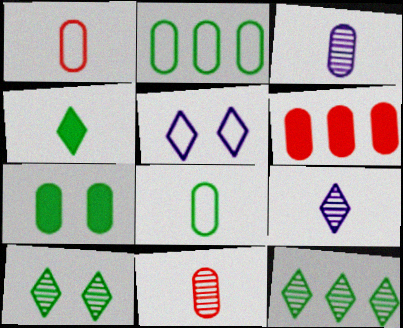[]